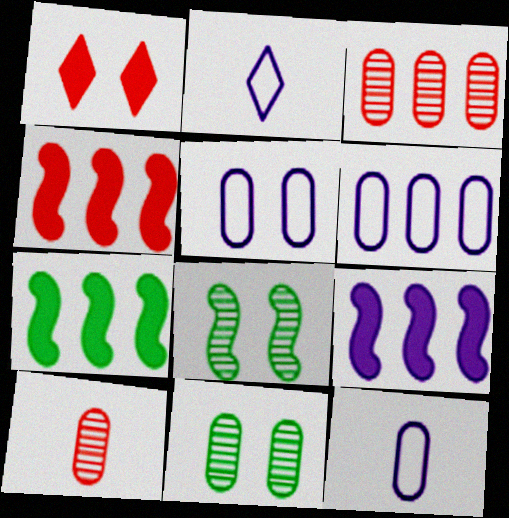[[1, 5, 8], 
[2, 4, 11], 
[4, 7, 9], 
[5, 6, 12]]